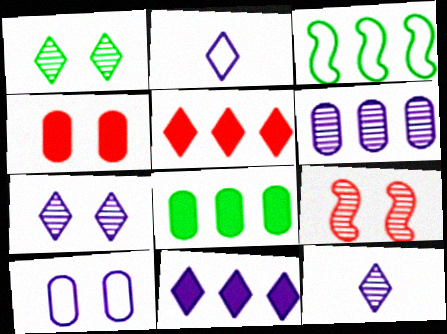[[1, 2, 5], 
[2, 7, 11], 
[2, 8, 9], 
[3, 4, 12], 
[3, 5, 6]]